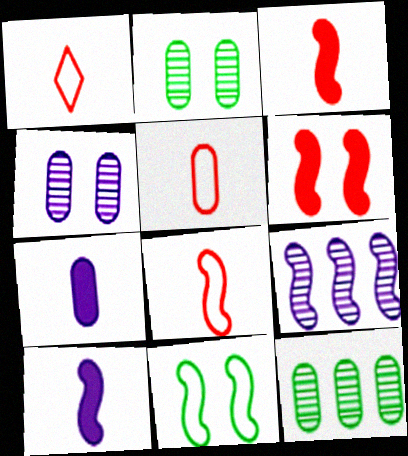[[1, 5, 8], 
[3, 9, 11]]